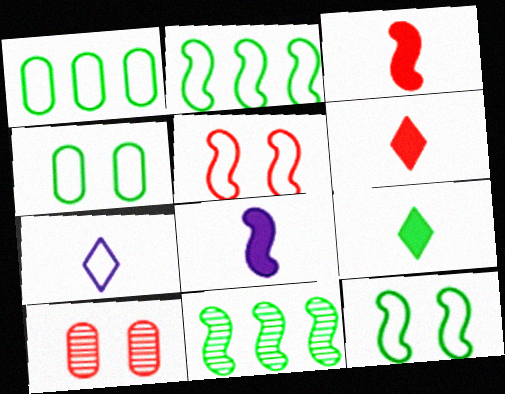[[1, 5, 7], 
[4, 9, 11], 
[5, 8, 11]]